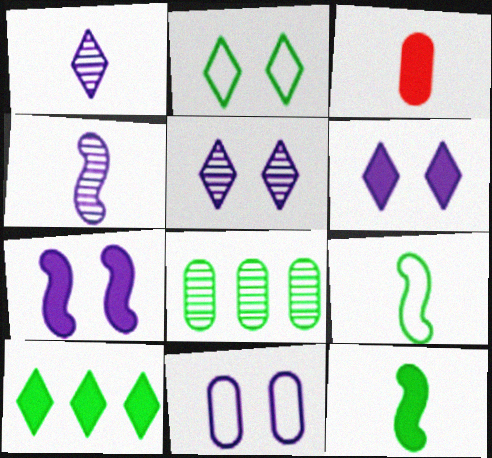[[1, 3, 9], 
[2, 8, 12], 
[3, 7, 10], 
[3, 8, 11], 
[5, 7, 11]]